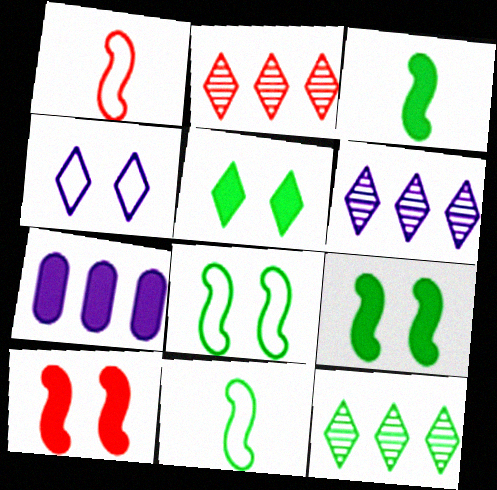[[2, 6, 12]]